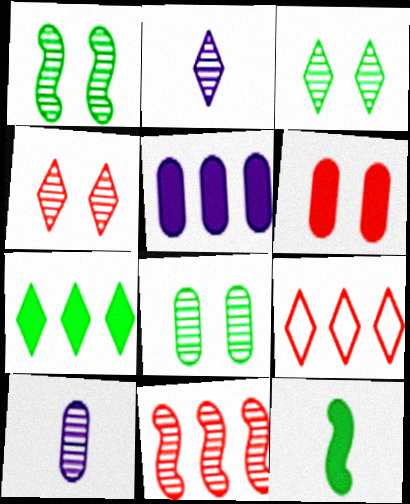[[1, 3, 8], 
[2, 8, 11], 
[3, 10, 11]]